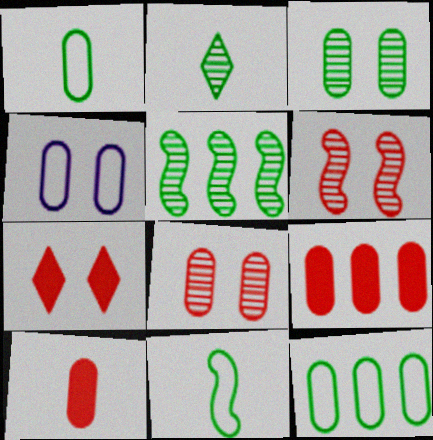[[2, 3, 5]]